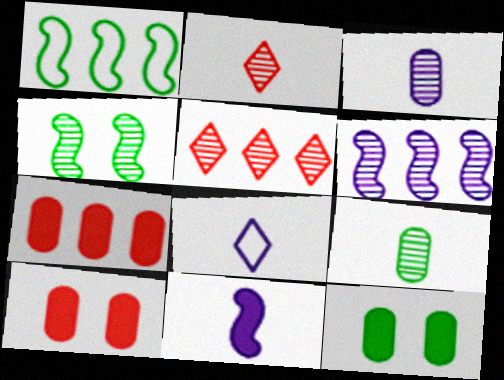[[3, 4, 5], 
[3, 8, 11], 
[4, 7, 8]]